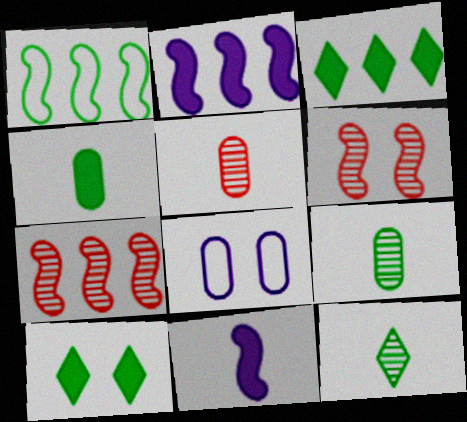[[1, 2, 7], 
[1, 6, 11], 
[1, 9, 10], 
[6, 8, 10]]